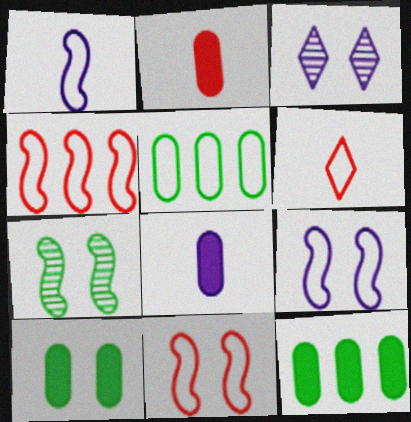[[3, 10, 11], 
[5, 6, 9]]